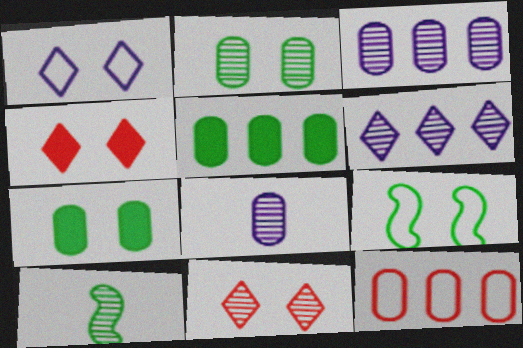[[3, 5, 12], 
[3, 10, 11], 
[7, 8, 12]]